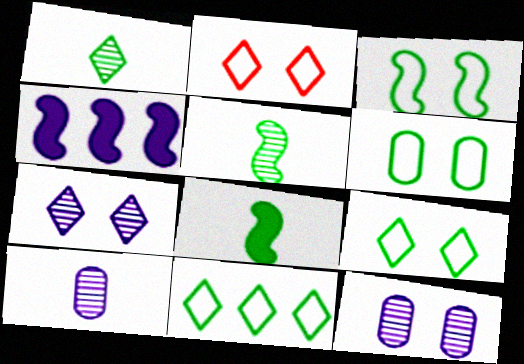[[3, 6, 9]]